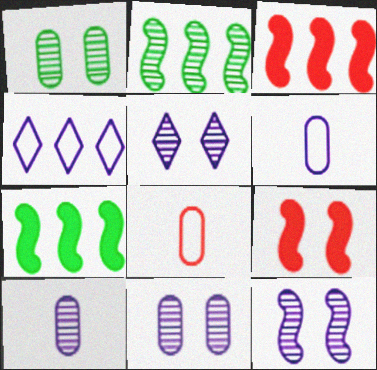[[5, 7, 8], 
[5, 11, 12]]